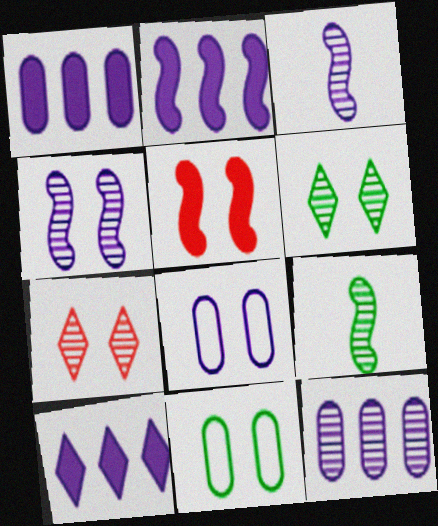[[1, 2, 10], 
[3, 8, 10], 
[5, 6, 8], 
[7, 9, 12]]